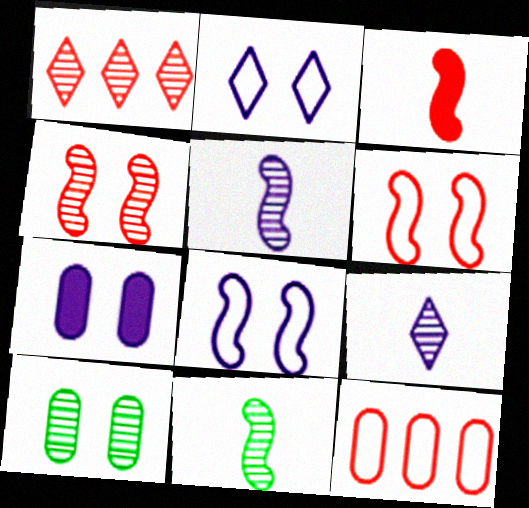[[1, 5, 10]]